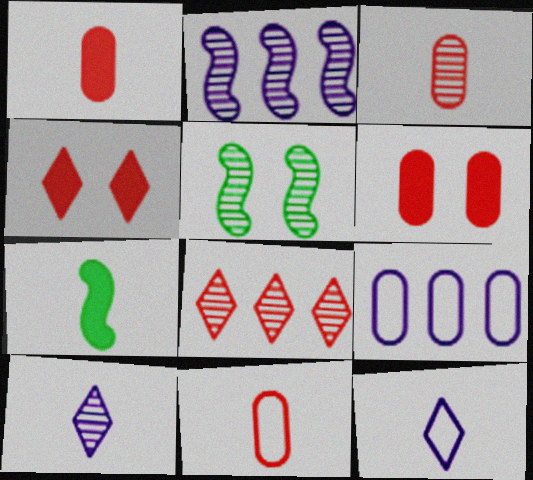[[1, 3, 11], 
[3, 7, 12], 
[7, 10, 11]]